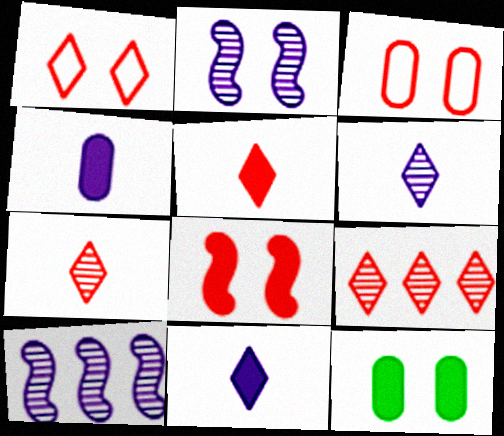[[1, 2, 12], 
[1, 5, 9]]